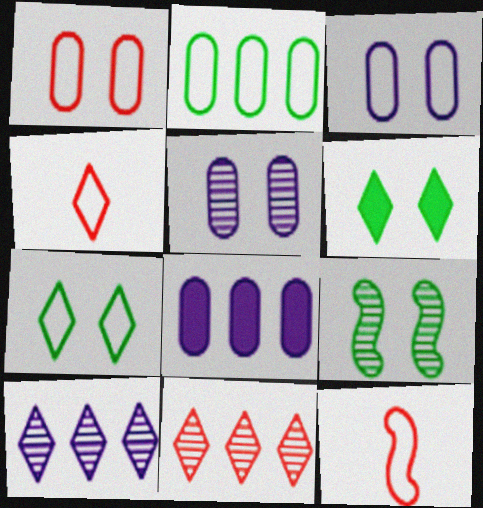[[4, 6, 10], 
[4, 8, 9]]